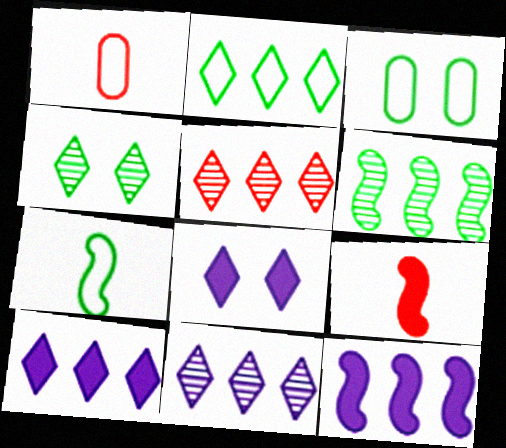[[1, 4, 12], 
[1, 6, 8], 
[2, 3, 7], 
[2, 5, 10], 
[3, 9, 11]]